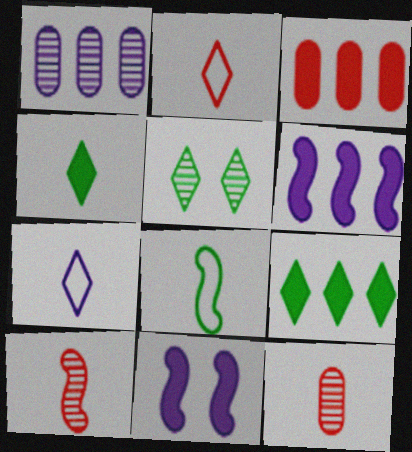[[1, 5, 10], 
[1, 7, 11], 
[3, 4, 11], 
[3, 6, 9]]